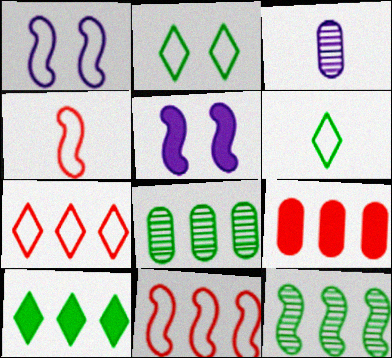[[4, 5, 12]]